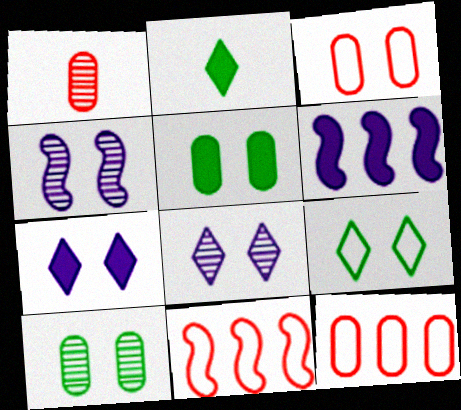[[1, 6, 9], 
[2, 4, 12]]